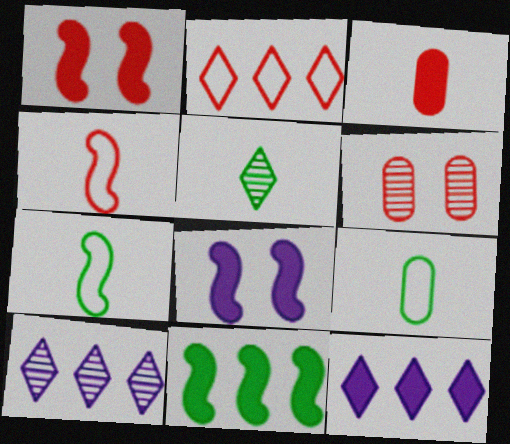[[1, 9, 10], 
[6, 7, 12]]